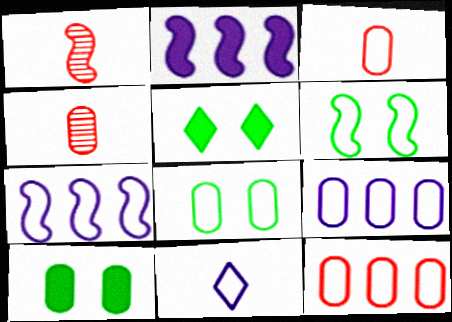[[1, 2, 6], 
[1, 5, 9], 
[3, 8, 9], 
[4, 5, 7], 
[4, 9, 10], 
[6, 11, 12]]